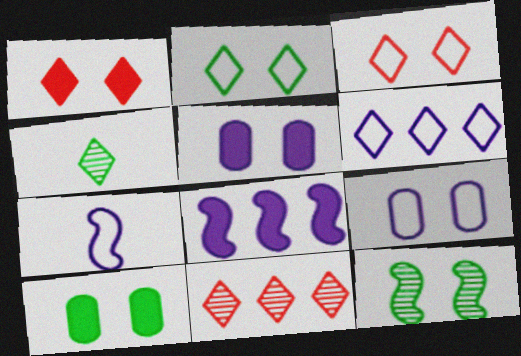[[1, 4, 6], 
[1, 9, 12], 
[2, 10, 12], 
[3, 5, 12], 
[6, 7, 9], 
[7, 10, 11]]